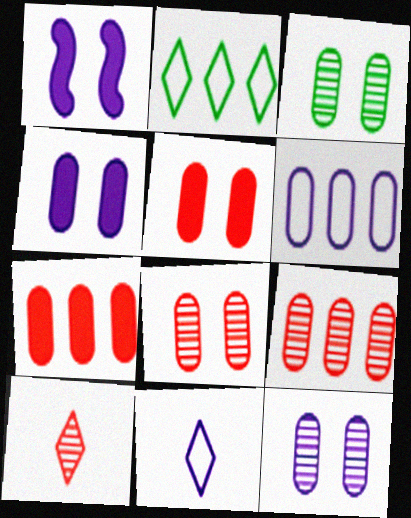[[3, 8, 12]]